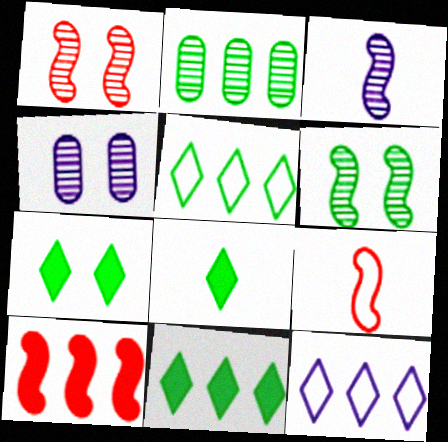[[1, 9, 10], 
[2, 10, 12], 
[4, 9, 11], 
[7, 8, 11]]